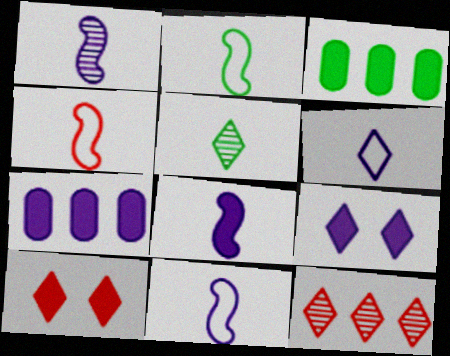[[1, 8, 11], 
[2, 4, 11], 
[3, 8, 10], 
[7, 8, 9]]